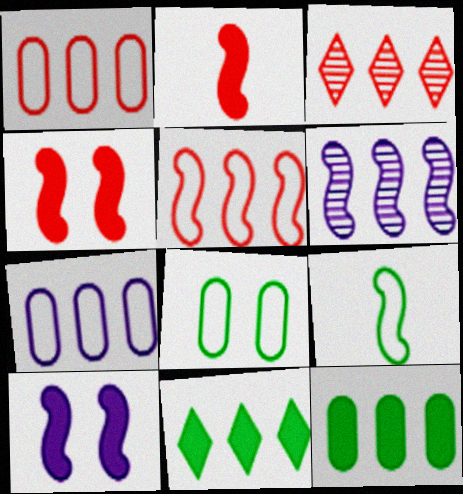[[1, 6, 11], 
[4, 6, 9]]